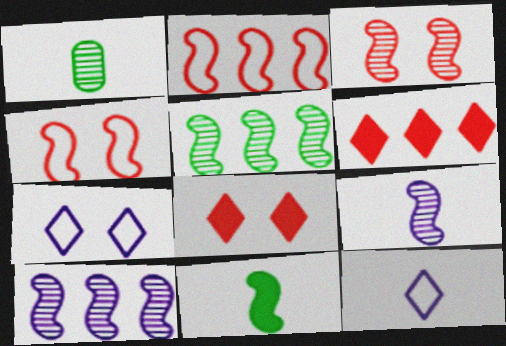[[3, 5, 9], 
[4, 10, 11]]